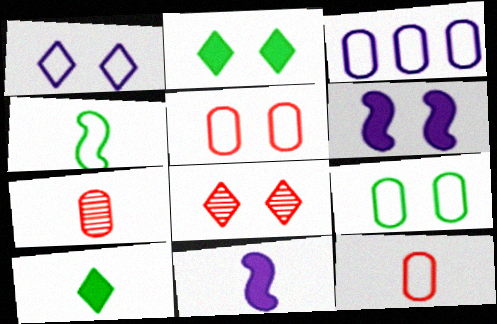[[1, 2, 8], 
[3, 9, 12], 
[6, 8, 9]]